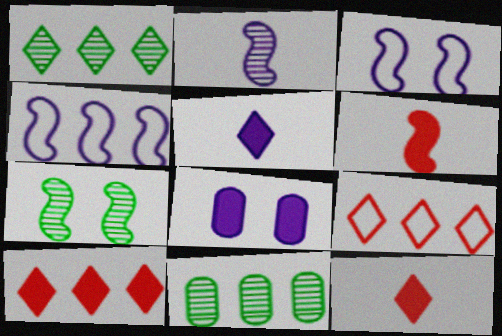[[3, 11, 12], 
[4, 6, 7], 
[4, 10, 11]]